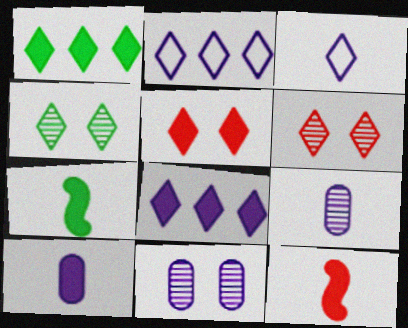[[1, 3, 6]]